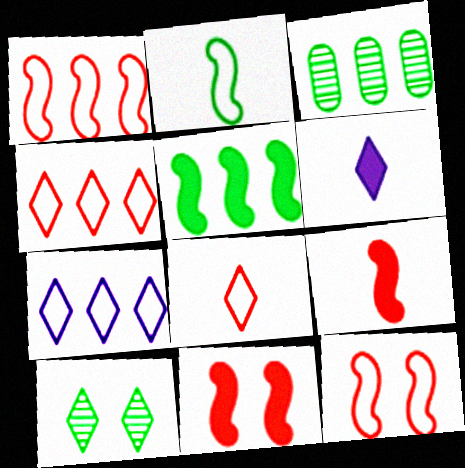[[3, 6, 12], 
[4, 6, 10]]